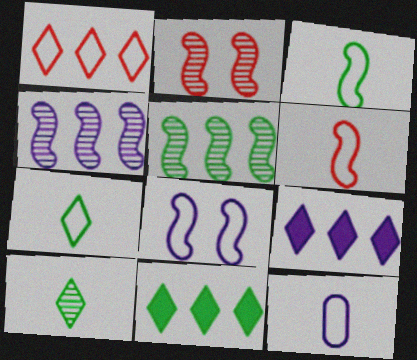[[2, 11, 12], 
[6, 7, 12]]